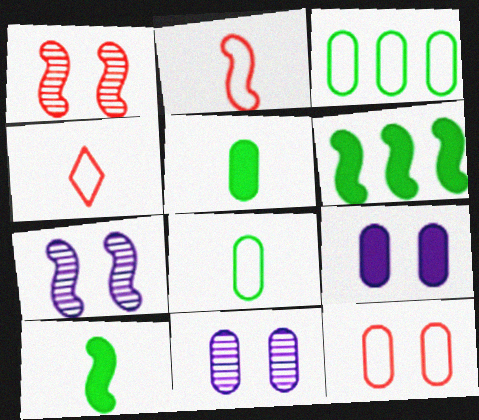[[2, 6, 7], 
[4, 6, 11]]